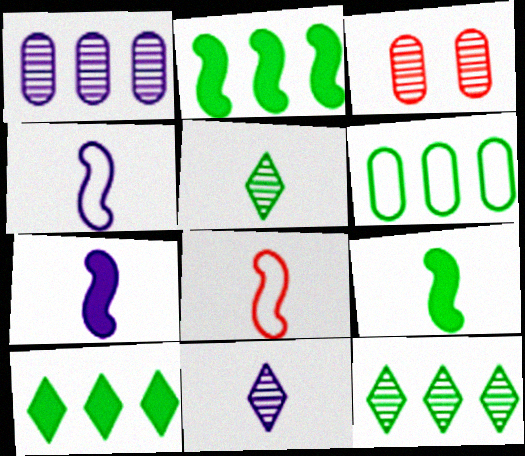[[2, 6, 12], 
[3, 4, 10]]